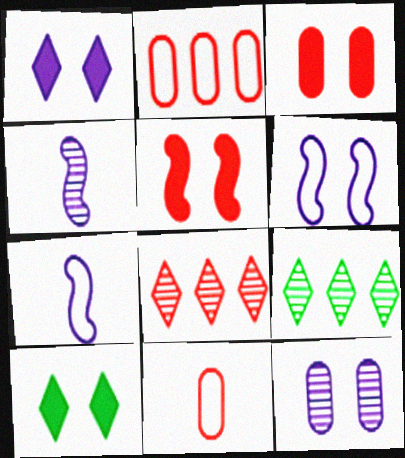[[1, 6, 12], 
[2, 4, 10], 
[3, 7, 9], 
[5, 8, 11]]